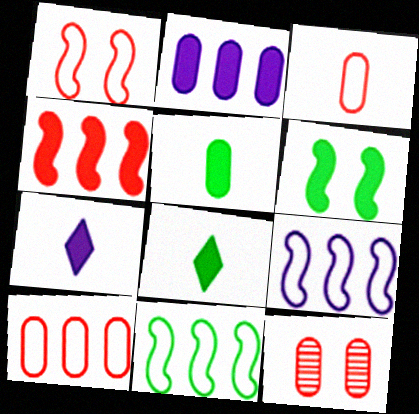[[7, 11, 12], 
[8, 9, 12]]